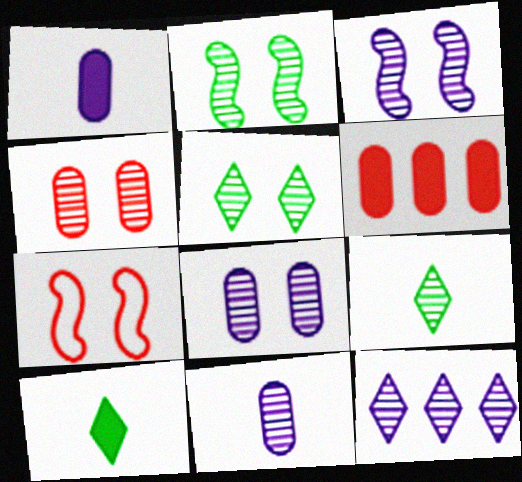[[3, 4, 5], 
[3, 11, 12]]